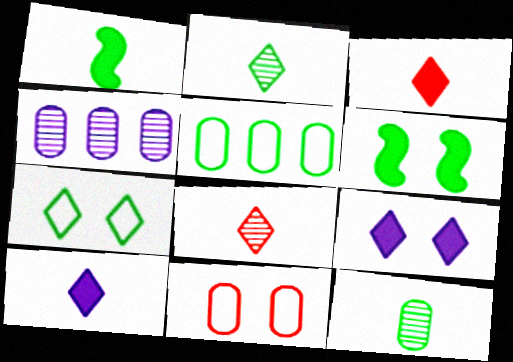[[2, 5, 6]]